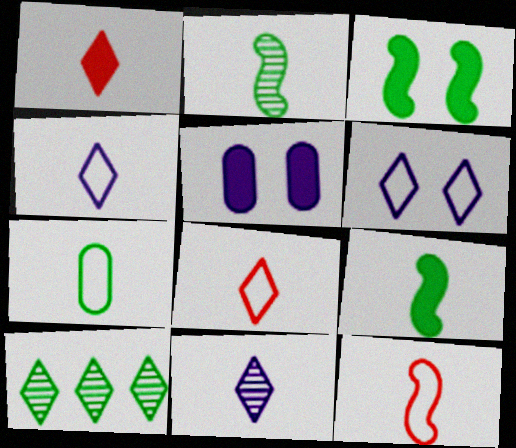[[1, 6, 10], 
[3, 7, 10], 
[4, 7, 12], 
[5, 10, 12]]